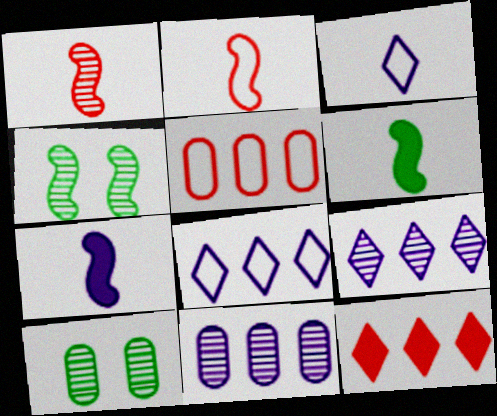[[1, 9, 10]]